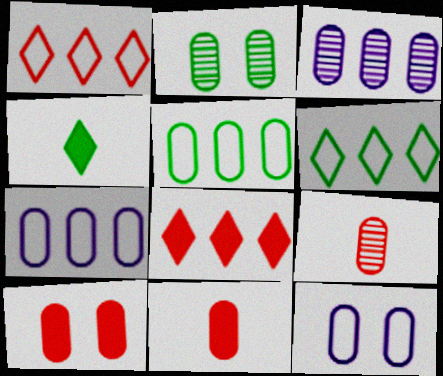[[2, 3, 9], 
[2, 7, 11], 
[2, 10, 12]]